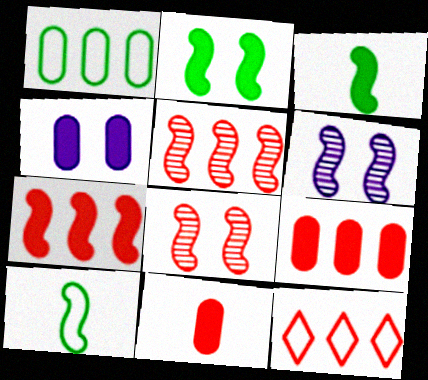[[5, 9, 12], 
[6, 7, 10], 
[8, 11, 12]]